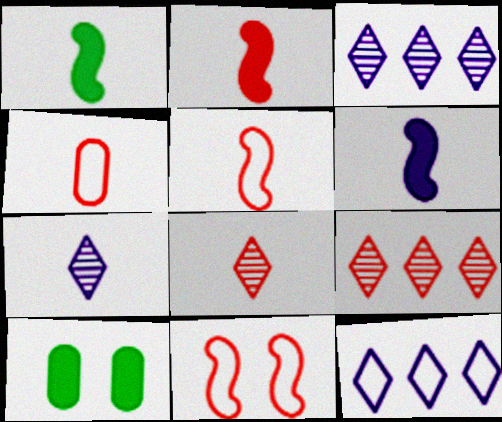[[1, 2, 6], 
[1, 4, 7], 
[2, 4, 8], 
[3, 5, 10]]